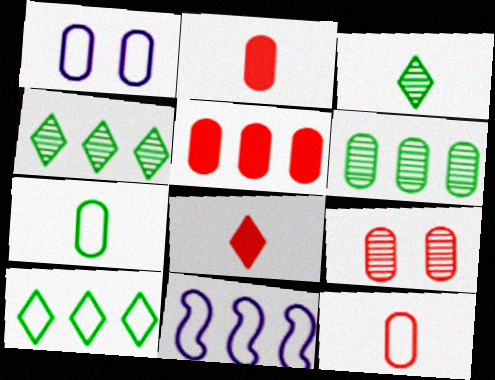[[1, 2, 6], 
[4, 5, 11], 
[5, 9, 12]]